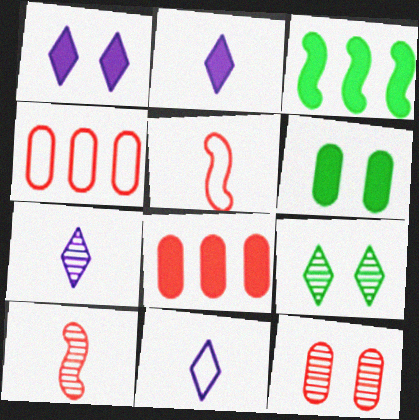[[2, 7, 11], 
[3, 11, 12]]